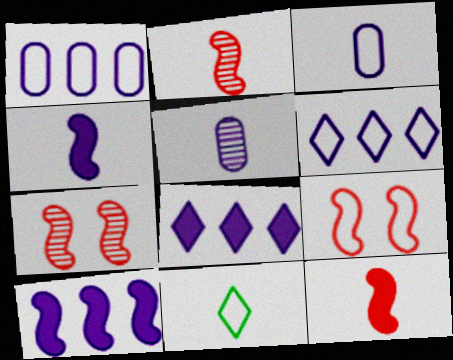[[1, 9, 11], 
[5, 11, 12]]